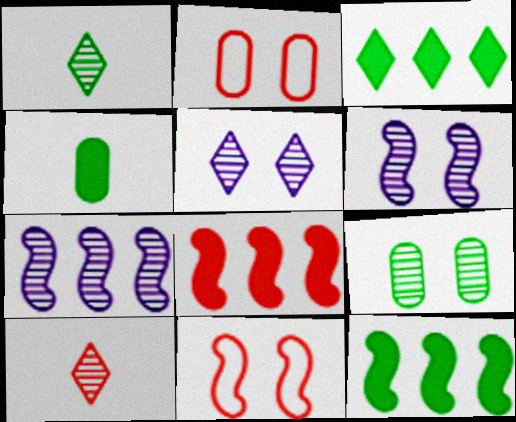[[2, 8, 10], 
[7, 9, 10]]